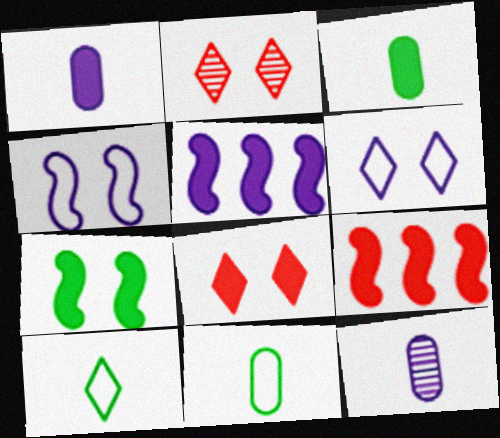[[2, 5, 11], 
[3, 5, 8], 
[5, 6, 12]]